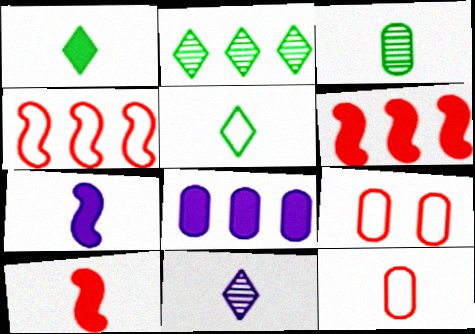[[2, 4, 8], 
[2, 7, 9], 
[3, 8, 9]]